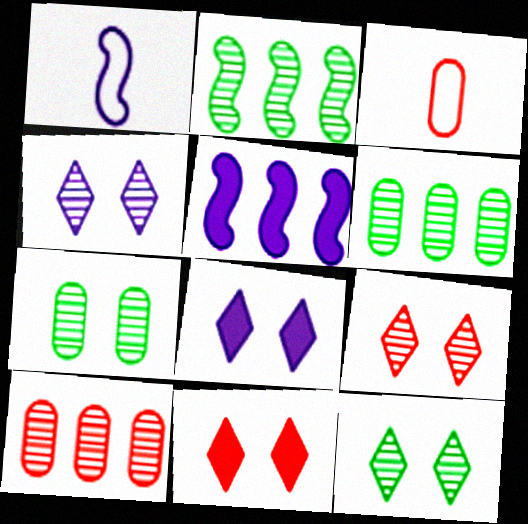[[1, 6, 11], 
[2, 3, 8], 
[3, 5, 12], 
[4, 9, 12]]